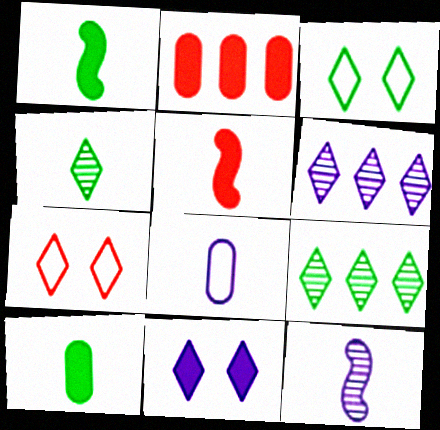[[1, 2, 11], 
[2, 3, 12], 
[4, 5, 8]]